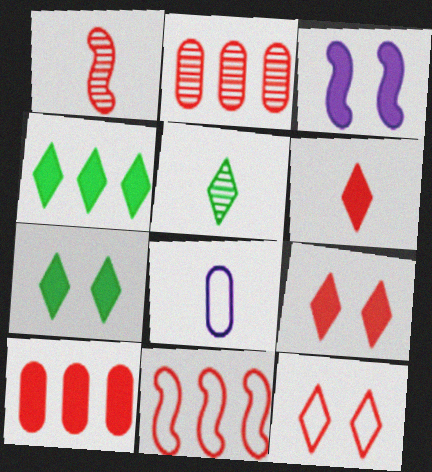[[1, 10, 12]]